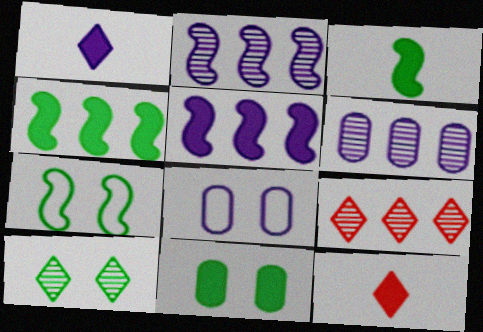[[1, 2, 8], 
[3, 8, 9], 
[5, 11, 12], 
[6, 7, 12], 
[7, 10, 11]]